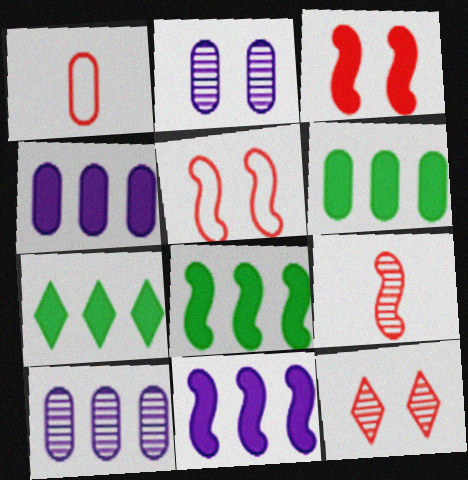[[1, 2, 6], 
[6, 7, 8]]